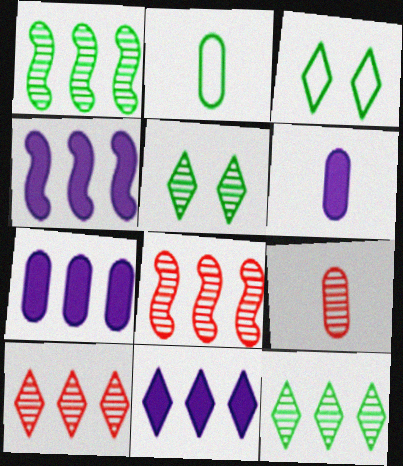[[2, 6, 9], 
[3, 4, 9], 
[3, 6, 8], 
[4, 7, 11]]